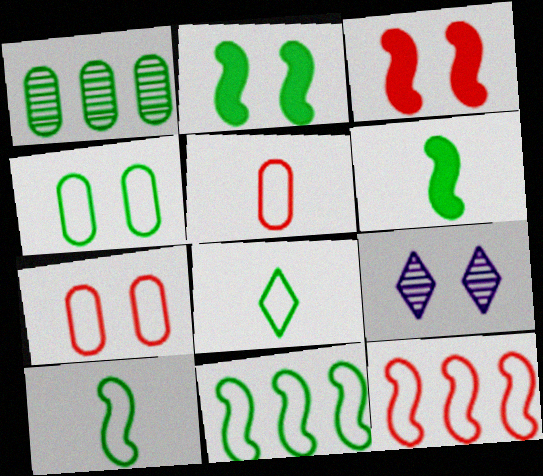[[1, 2, 8], 
[2, 7, 9], 
[3, 4, 9], 
[4, 8, 11]]